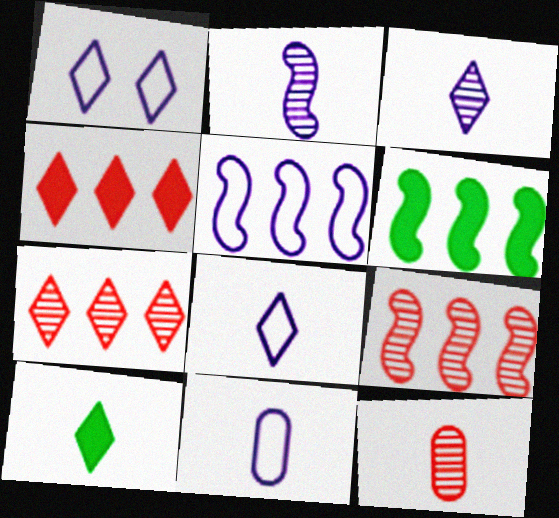[[1, 5, 11], 
[1, 6, 12], 
[1, 7, 10], 
[5, 6, 9]]